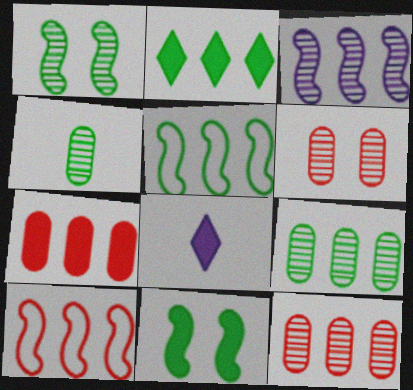[[2, 5, 9], 
[5, 6, 8], 
[7, 8, 11]]